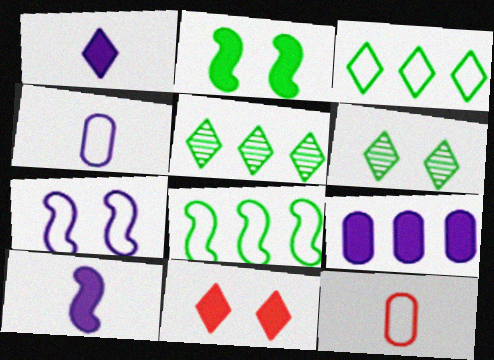[[3, 7, 12]]